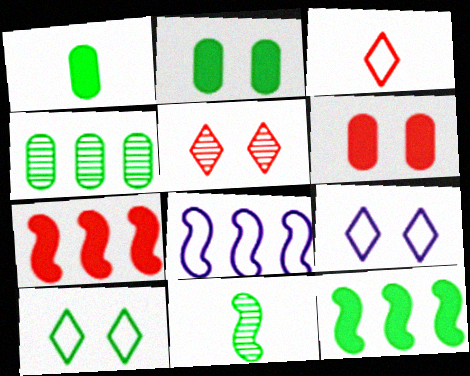[[1, 5, 8]]